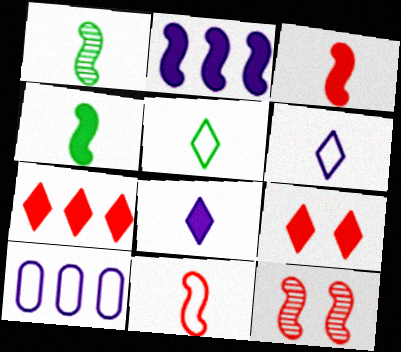[[1, 9, 10]]